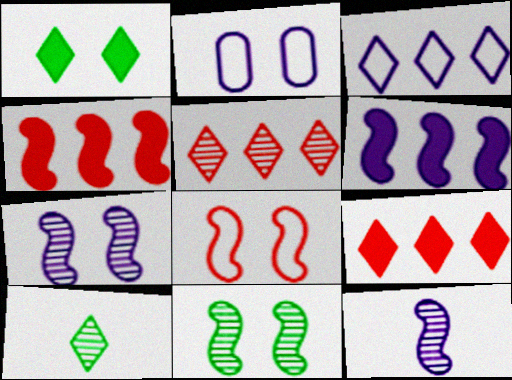[[2, 4, 10]]